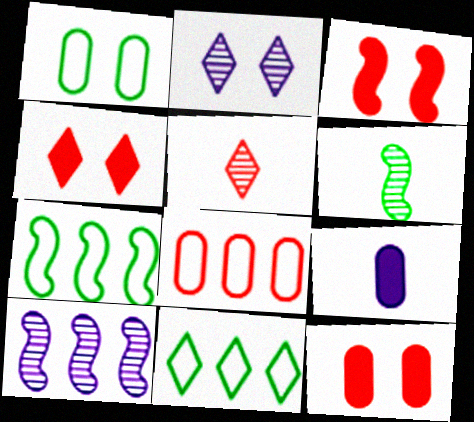[[1, 2, 3], 
[3, 4, 12], 
[3, 5, 8]]